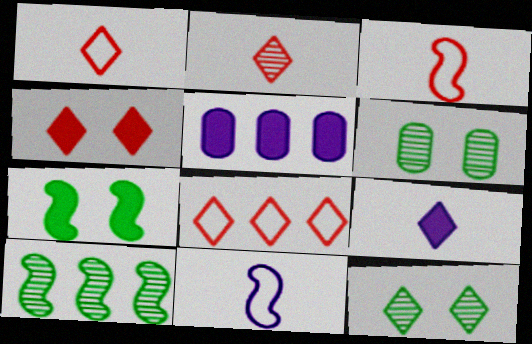[[2, 4, 8], 
[3, 5, 12], 
[5, 8, 10], 
[8, 9, 12]]